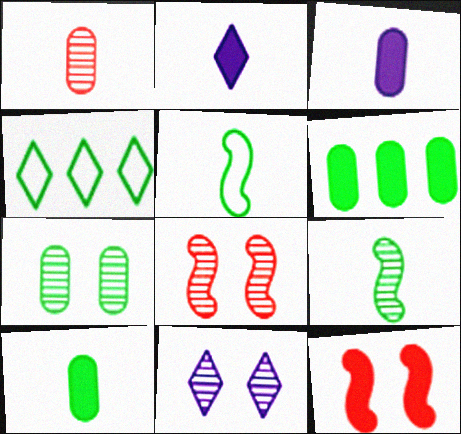[[1, 2, 5], 
[2, 6, 12], 
[3, 4, 8], 
[7, 8, 11]]